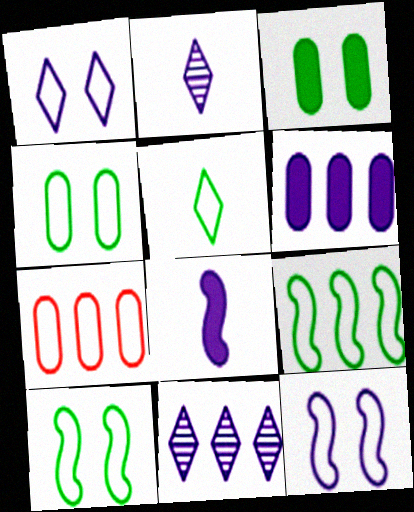[[2, 6, 12], 
[4, 5, 9], 
[5, 7, 12]]